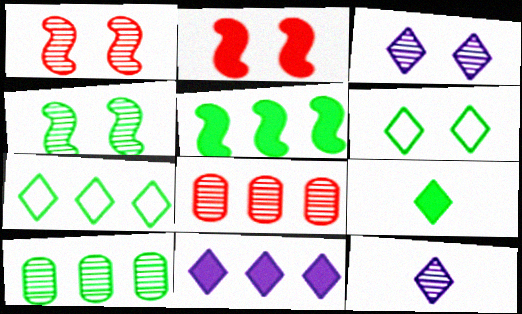[[1, 10, 12], 
[4, 8, 12], 
[5, 7, 10]]